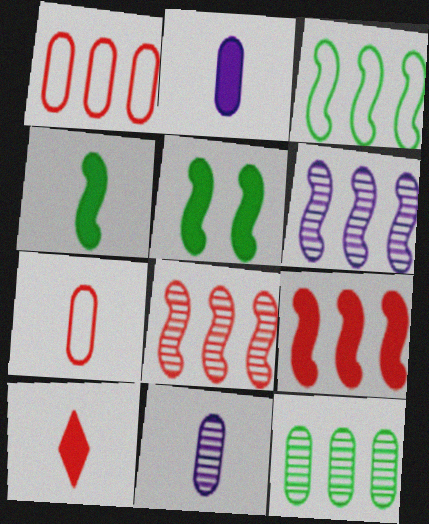[[2, 4, 10], 
[3, 6, 9]]